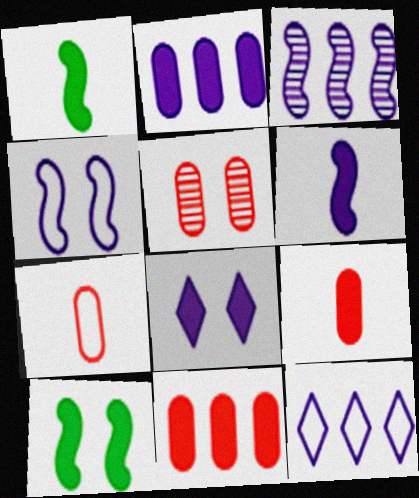[[1, 5, 12], 
[1, 8, 11], 
[2, 3, 12], 
[2, 6, 8], 
[3, 4, 6], 
[5, 7, 11]]